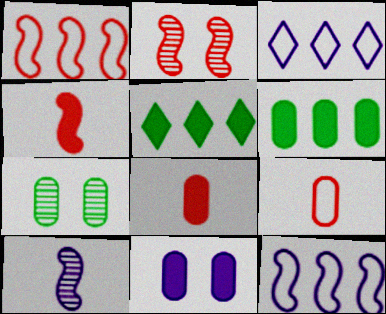[[1, 2, 4], 
[3, 4, 7], 
[3, 10, 11], 
[4, 5, 11], 
[6, 8, 11]]